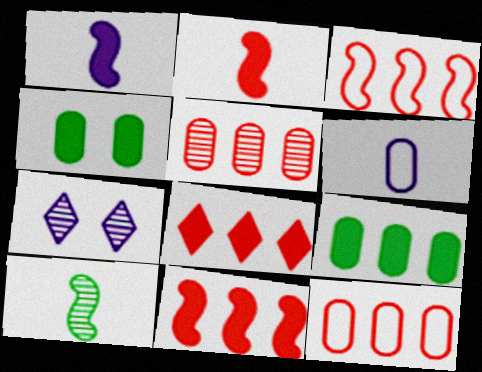[[1, 4, 8], 
[3, 5, 8], 
[4, 5, 6], 
[5, 7, 10]]